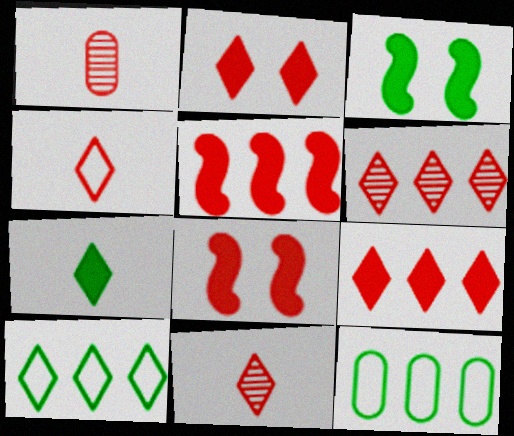[[2, 4, 6]]